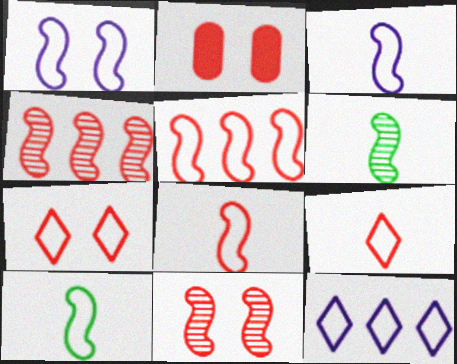[[1, 5, 10], 
[2, 4, 9], 
[2, 6, 12], 
[2, 7, 11], 
[3, 8, 10]]